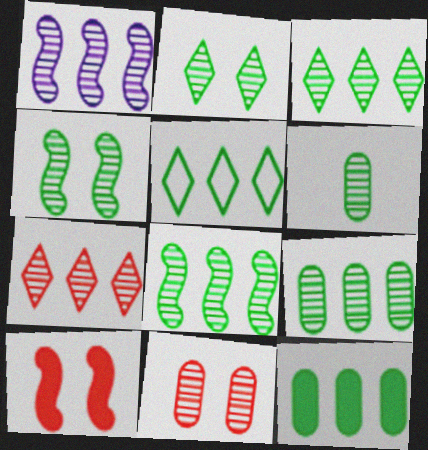[[1, 7, 9], 
[2, 6, 8], 
[3, 4, 6], 
[3, 8, 9], 
[5, 8, 12]]